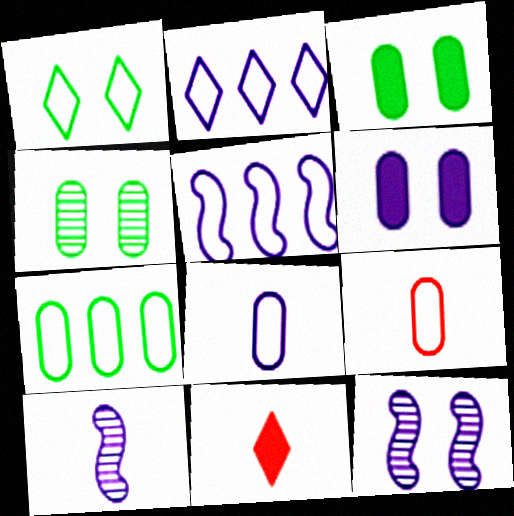[[1, 5, 9], 
[2, 6, 10], 
[4, 5, 11], 
[7, 11, 12]]